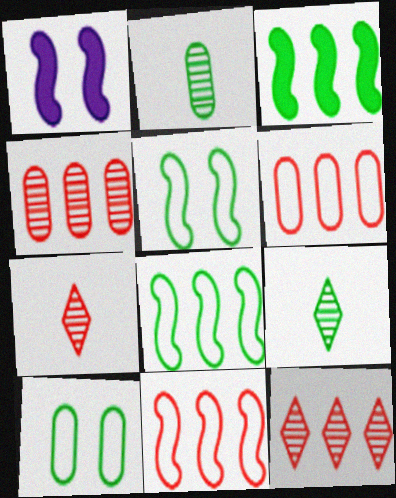[[1, 6, 9], 
[3, 9, 10]]